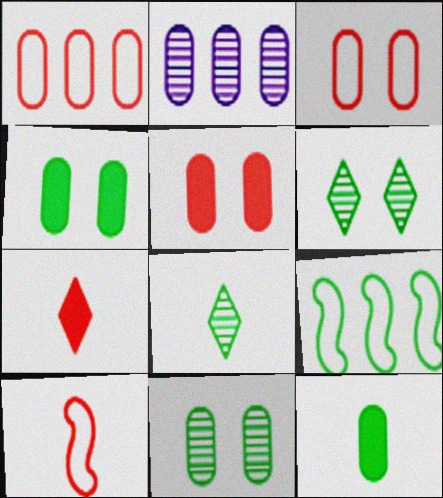[[2, 3, 12], 
[4, 8, 9], 
[6, 9, 12]]